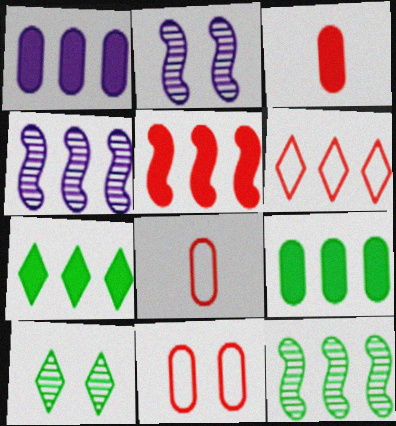[[1, 5, 7], 
[1, 6, 12], 
[2, 7, 8], 
[4, 6, 9]]